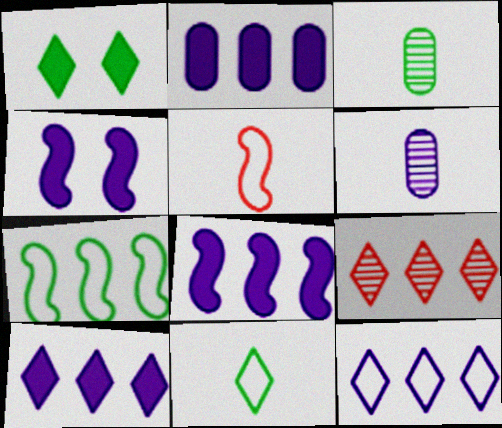[[1, 3, 7], 
[2, 7, 9], 
[2, 8, 10], 
[4, 6, 12]]